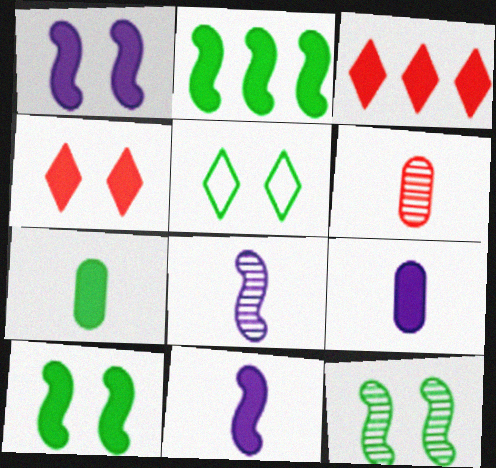[[1, 3, 7], 
[2, 4, 9], 
[3, 9, 10]]